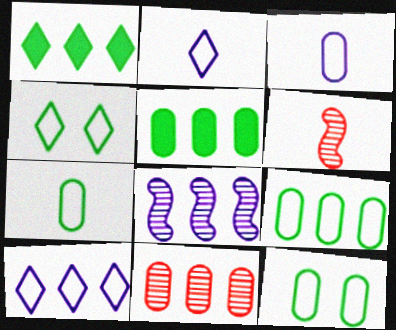[[7, 9, 12]]